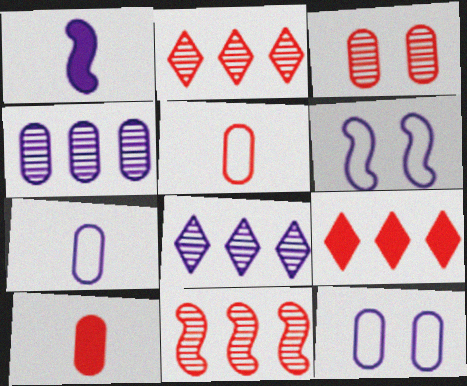[[1, 8, 12]]